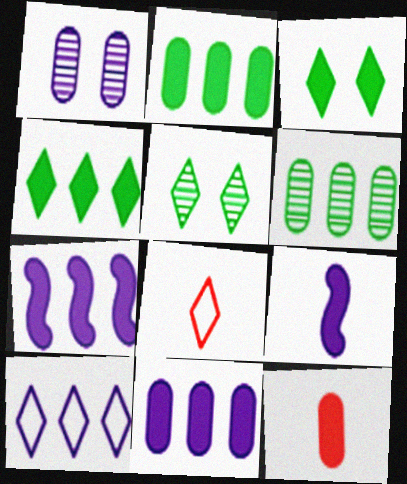[[1, 9, 10], 
[3, 7, 12]]